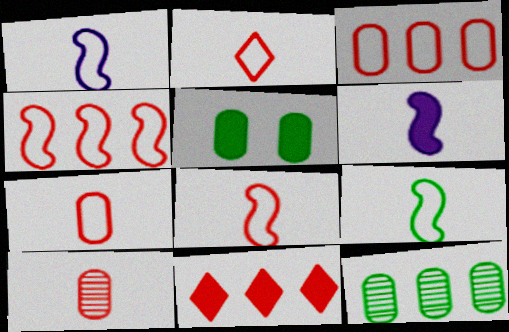[[1, 8, 9], 
[2, 7, 8], 
[5, 6, 11]]